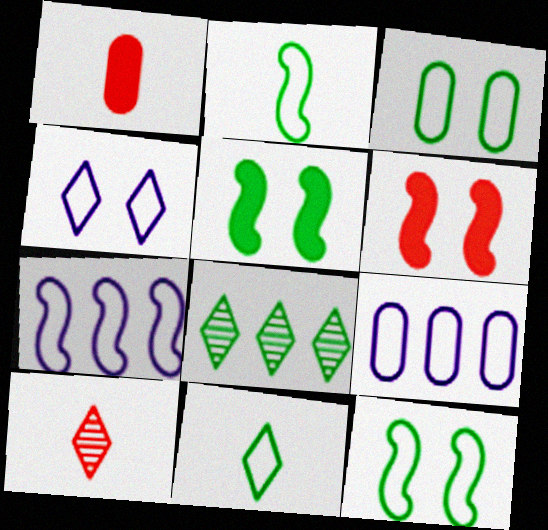[[5, 9, 10]]